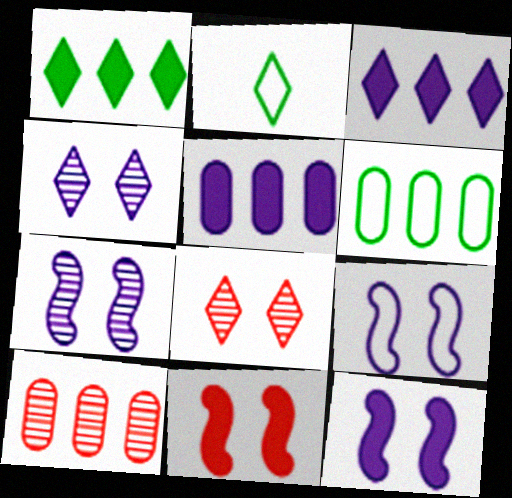[[2, 3, 8], 
[2, 10, 12], 
[5, 6, 10], 
[7, 9, 12]]